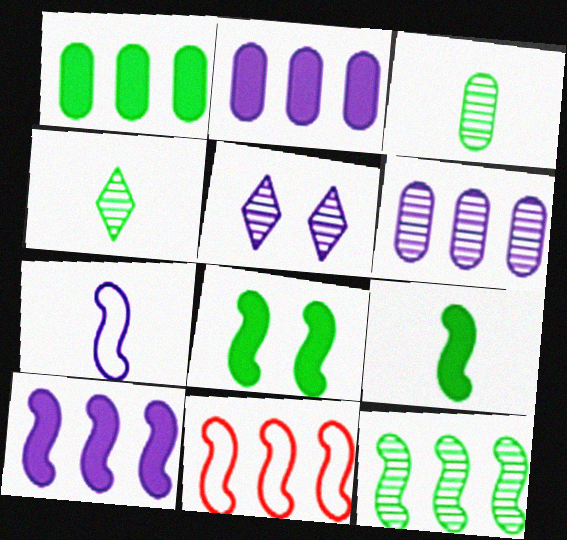[[2, 5, 7], 
[10, 11, 12]]